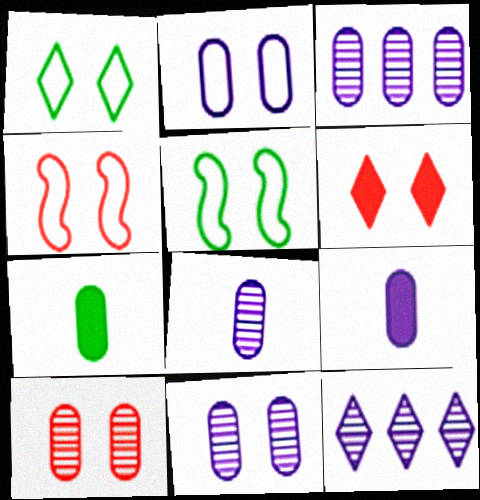[[1, 2, 4], 
[2, 3, 9], 
[3, 8, 11], 
[4, 6, 10], 
[4, 7, 12], 
[5, 6, 11]]